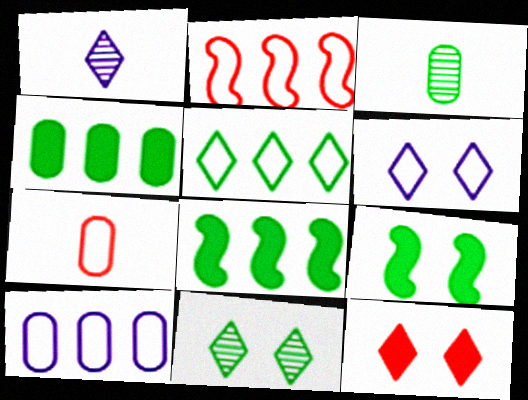[[1, 5, 12], 
[2, 5, 10], 
[3, 5, 9], 
[6, 11, 12]]